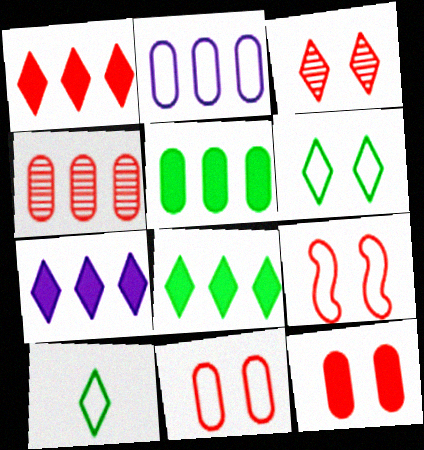[[1, 7, 8], 
[2, 4, 5], 
[2, 9, 10], 
[3, 7, 10], 
[3, 9, 12]]